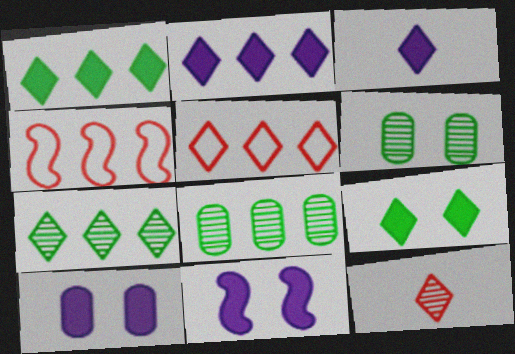[[2, 4, 8], 
[2, 5, 7], 
[3, 4, 6]]